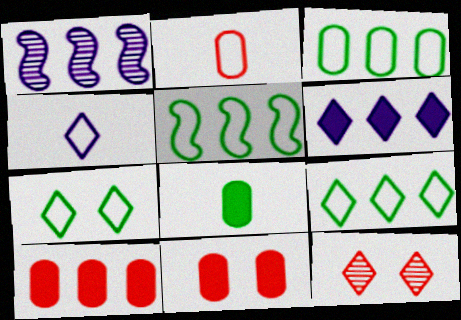[[1, 9, 10], 
[3, 5, 9]]